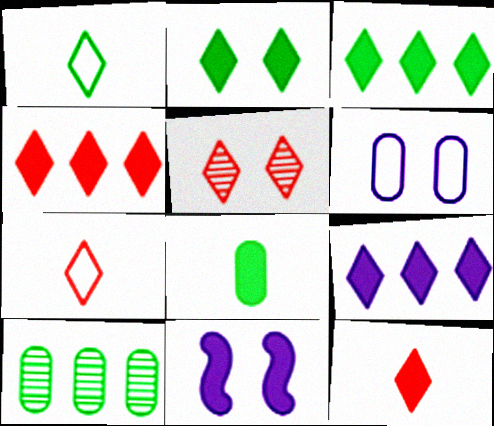[[1, 5, 9], 
[2, 9, 12], 
[3, 4, 9], 
[4, 5, 7], 
[4, 8, 11], 
[7, 10, 11]]